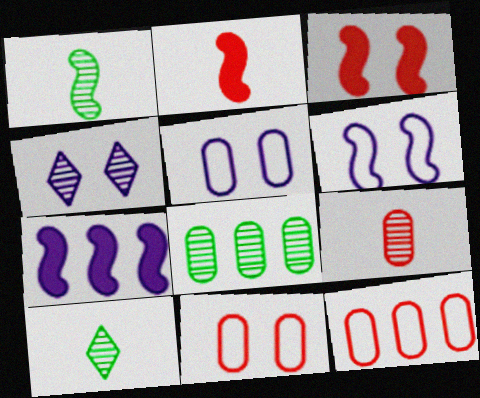[[7, 10, 11]]